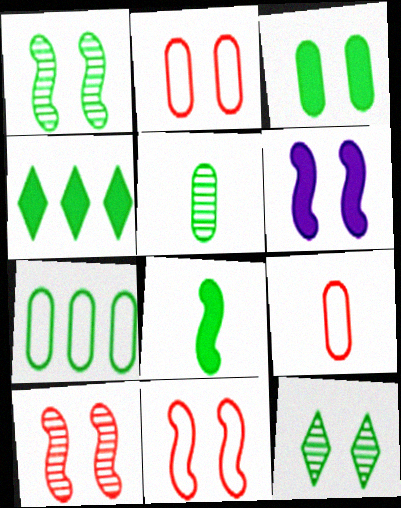[[1, 6, 11], 
[2, 6, 12], 
[3, 4, 8], 
[3, 5, 7], 
[7, 8, 12]]